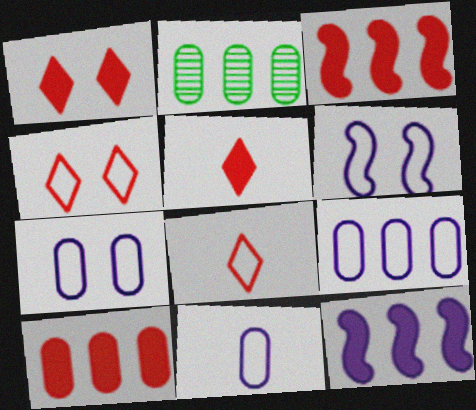[[2, 5, 6], 
[2, 9, 10], 
[7, 9, 11]]